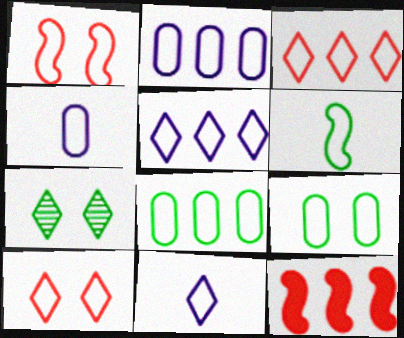[[1, 8, 11], 
[2, 6, 10], 
[4, 7, 12]]